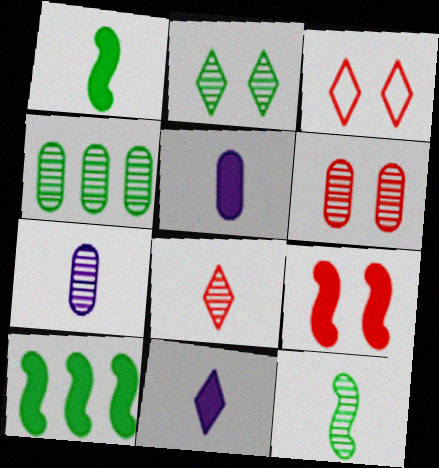[[2, 4, 12], 
[3, 6, 9], 
[3, 7, 10], 
[4, 6, 7], 
[7, 8, 12]]